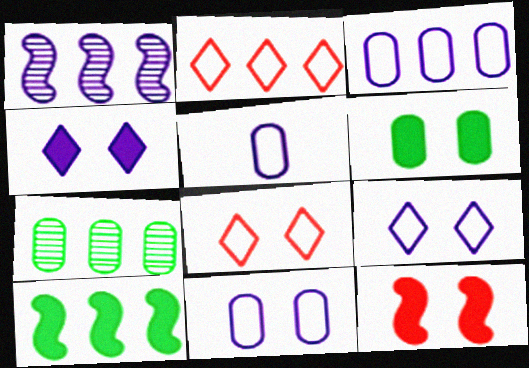[[1, 4, 5], 
[3, 5, 11], 
[4, 6, 12]]